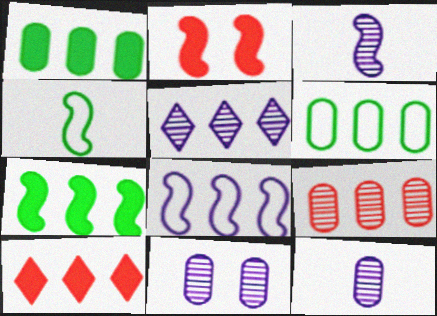[[3, 5, 11], 
[4, 10, 11]]